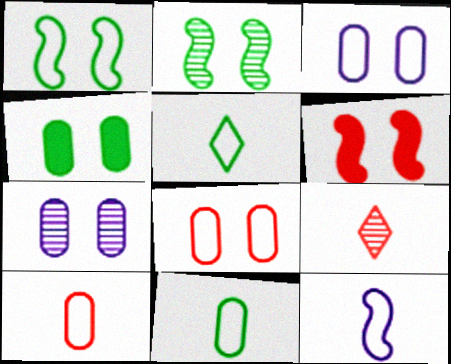[[4, 7, 8], 
[5, 10, 12]]